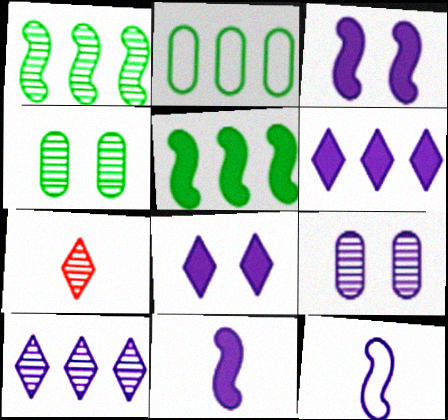[[1, 7, 9], 
[2, 3, 7], 
[6, 9, 12]]